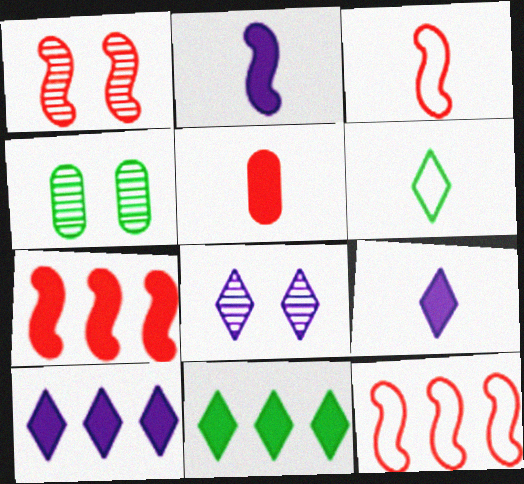[[1, 3, 7], 
[1, 4, 8], 
[3, 4, 10], 
[4, 9, 12]]